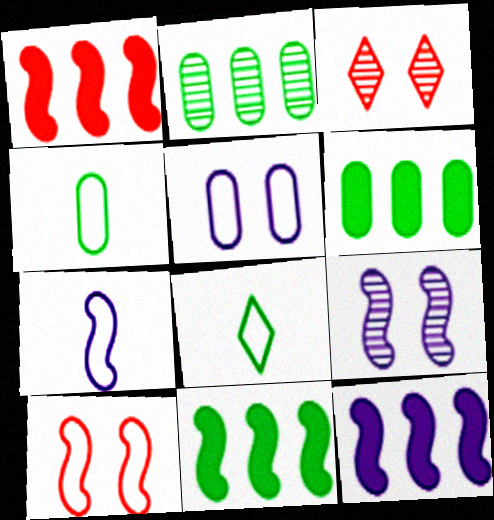[[1, 11, 12], 
[3, 4, 12], 
[3, 6, 7], 
[7, 9, 12]]